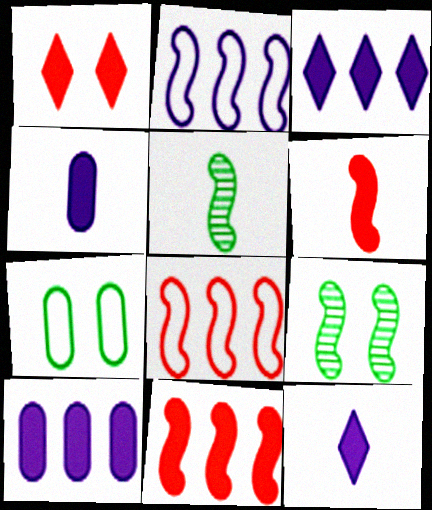[[2, 6, 9]]